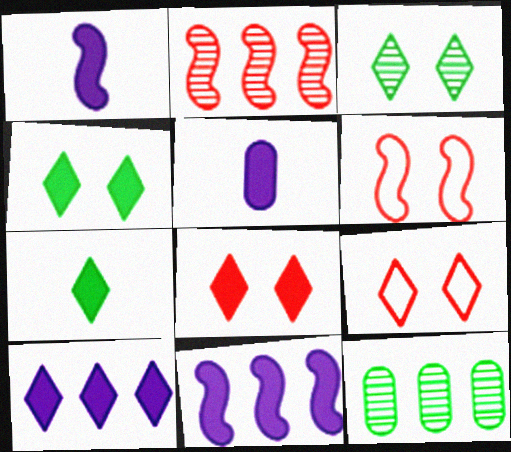[[1, 9, 12], 
[7, 8, 10]]